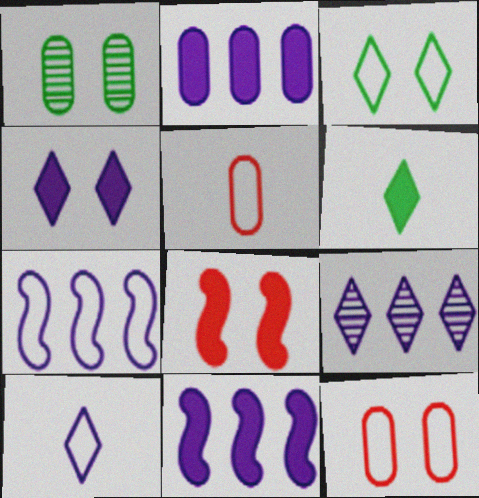[[1, 2, 5], 
[2, 6, 8], 
[2, 7, 9], 
[3, 5, 7], 
[4, 9, 10]]